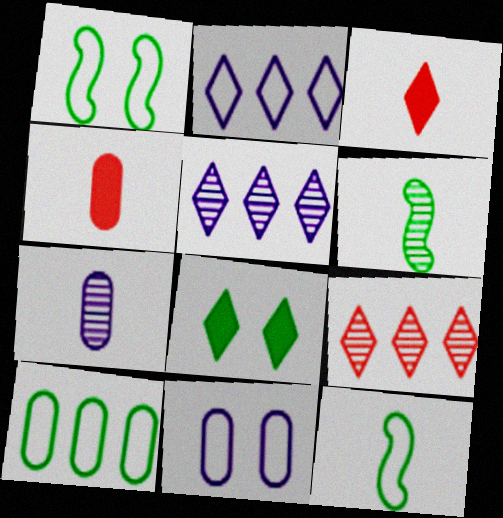[[1, 4, 5], 
[3, 7, 12], 
[6, 8, 10]]